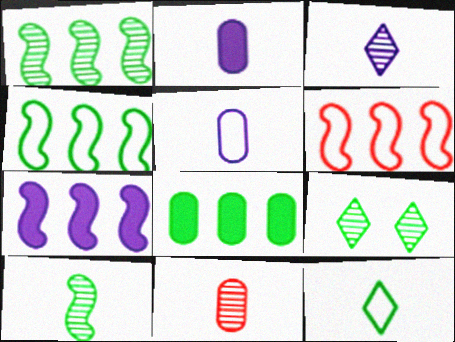[[1, 6, 7], 
[2, 6, 9], 
[3, 10, 11]]